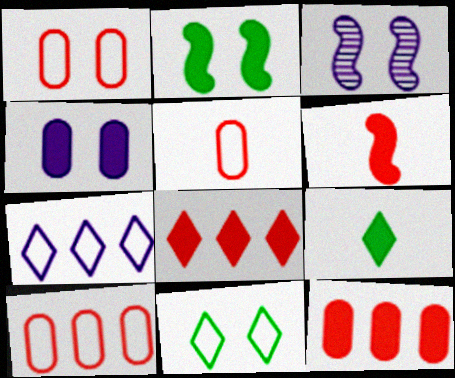[[1, 5, 10], 
[3, 9, 10]]